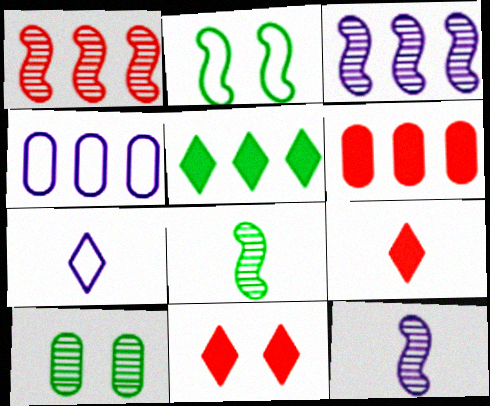[[1, 4, 5], 
[4, 8, 11]]